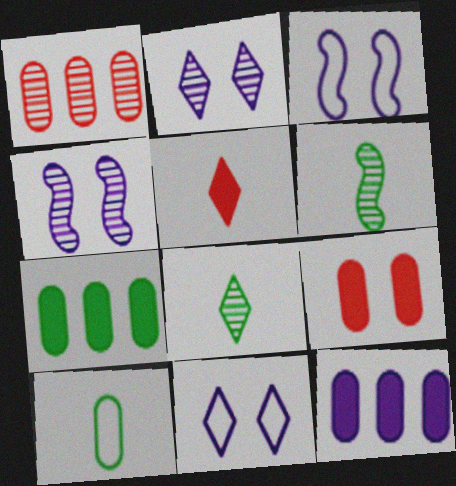[[1, 2, 6], 
[1, 4, 8]]